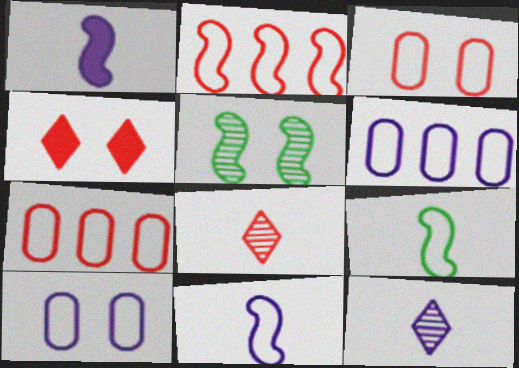[[1, 2, 5], 
[4, 5, 10]]